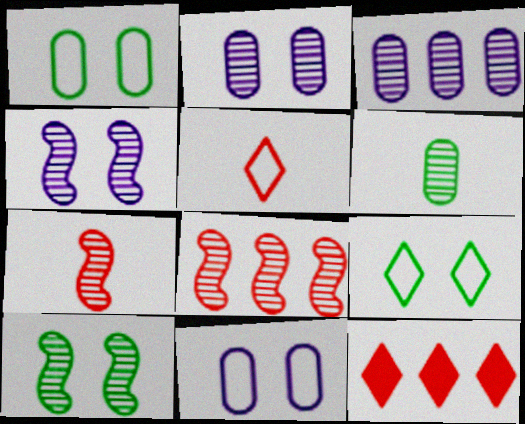[]